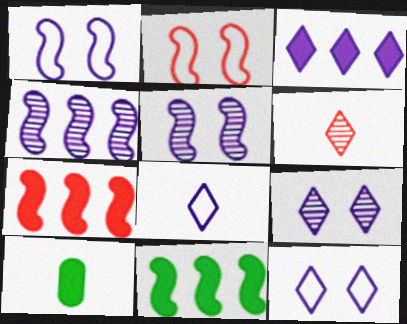[[3, 8, 9]]